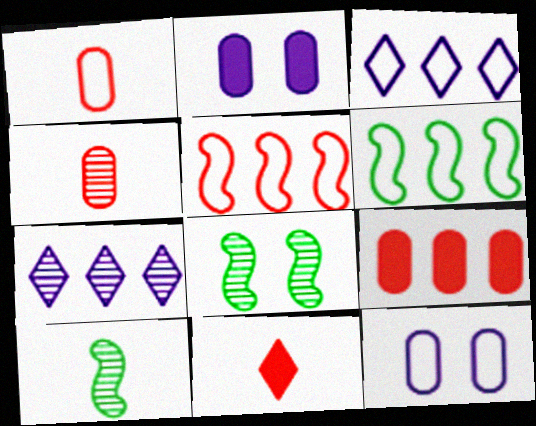[[4, 7, 8], 
[6, 7, 9]]